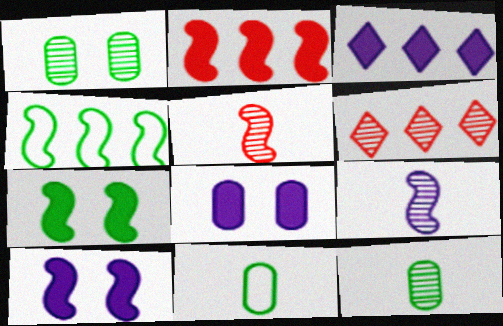[[1, 6, 9], 
[4, 5, 10], 
[6, 10, 11]]